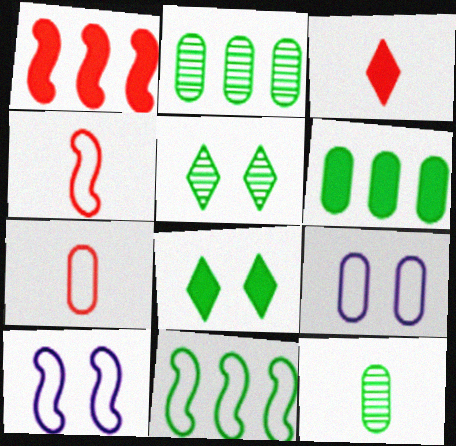[[2, 3, 10], 
[4, 10, 11], 
[8, 11, 12]]